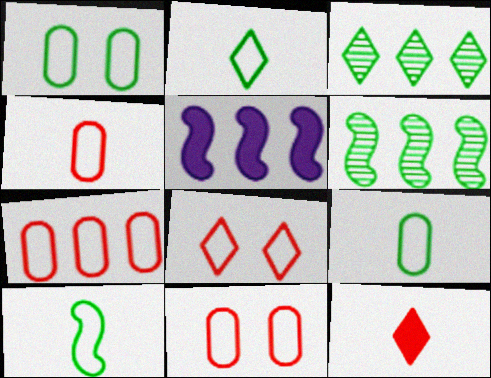[[2, 9, 10], 
[3, 5, 7], 
[4, 7, 11]]